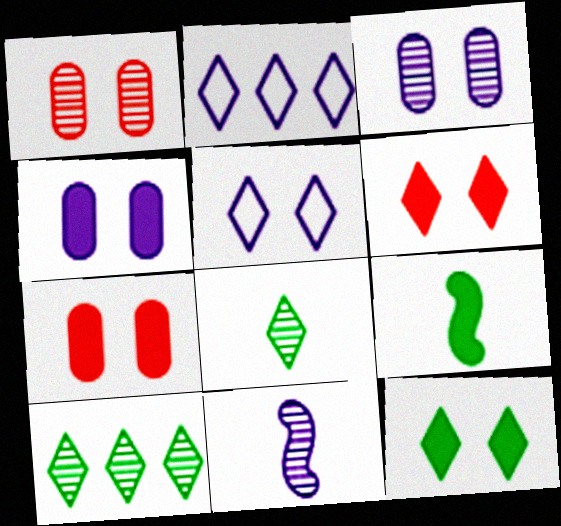[[1, 2, 9], 
[1, 10, 11], 
[2, 4, 11], 
[2, 6, 8]]